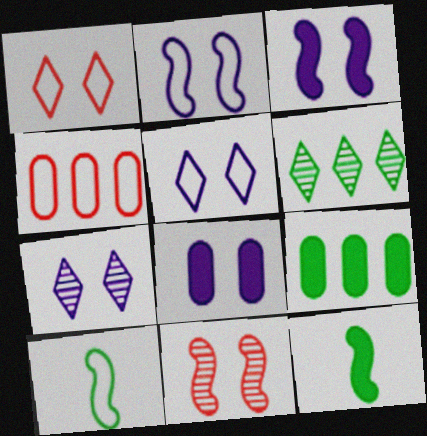[[2, 7, 8], 
[4, 5, 10], 
[4, 7, 12]]